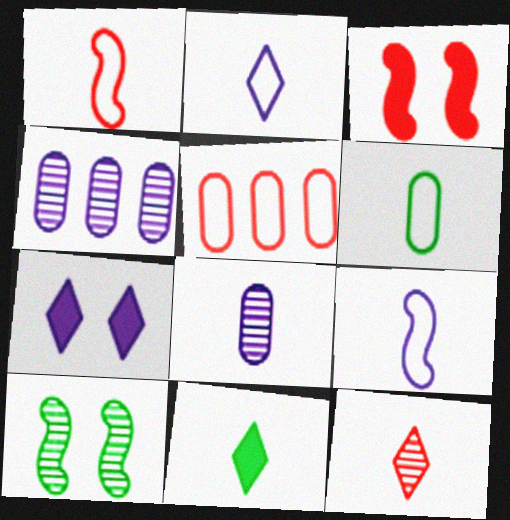[[1, 2, 6], 
[1, 8, 11], 
[2, 11, 12], 
[3, 5, 12], 
[4, 7, 9], 
[4, 10, 12]]